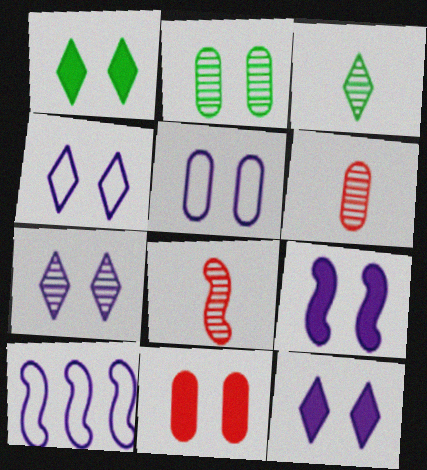[[1, 6, 10], 
[1, 9, 11], 
[2, 5, 11], 
[3, 10, 11], 
[4, 7, 12], 
[5, 7, 9]]